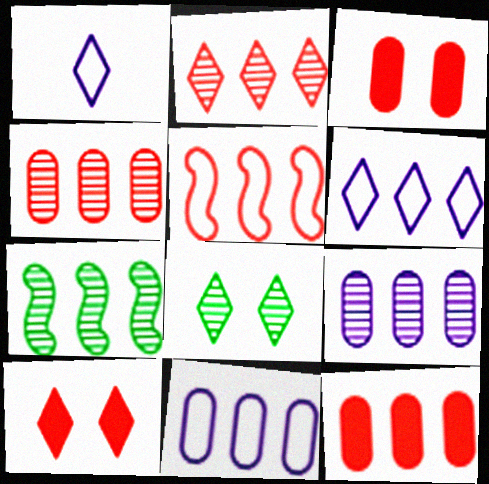[[1, 3, 7], 
[2, 5, 12], 
[2, 7, 9], 
[6, 7, 12]]